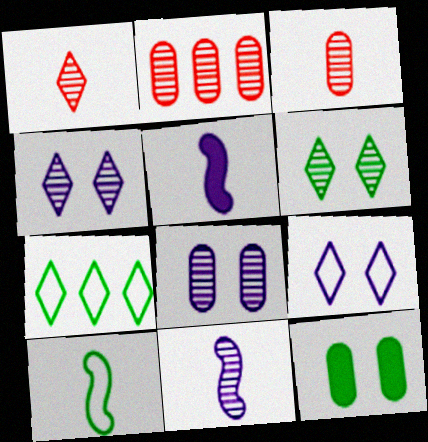[[2, 6, 11]]